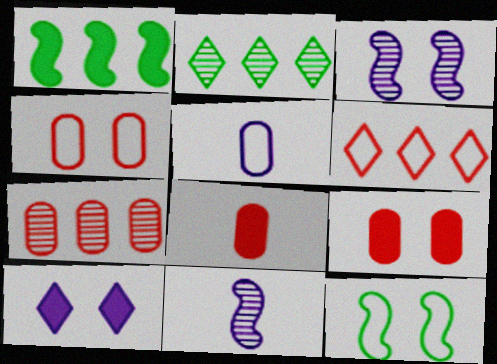[[1, 8, 10], 
[4, 7, 8], 
[5, 6, 12]]